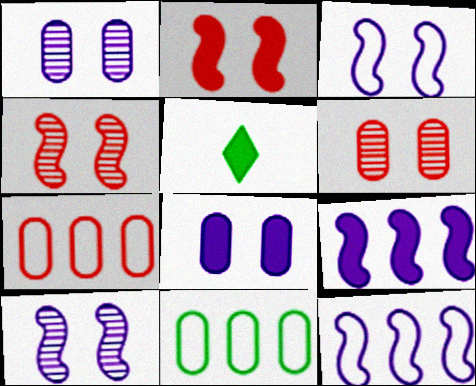[[5, 6, 12], 
[5, 7, 10]]